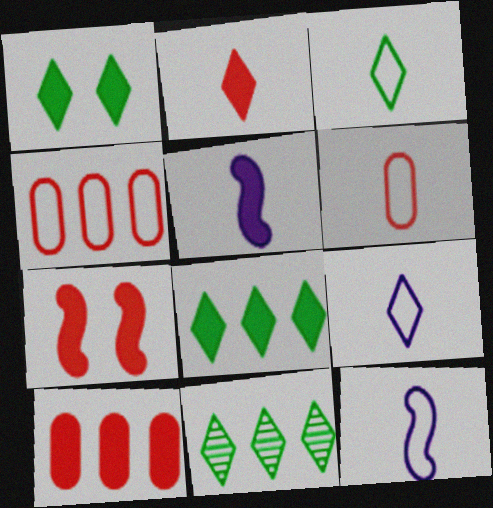[[1, 3, 11], 
[1, 5, 10], 
[2, 7, 10], 
[3, 6, 12]]